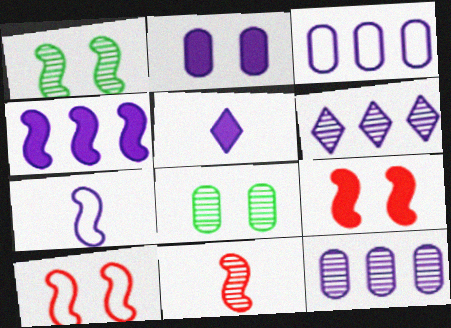[[2, 4, 5], 
[2, 6, 7], 
[3, 4, 6], 
[6, 8, 11]]